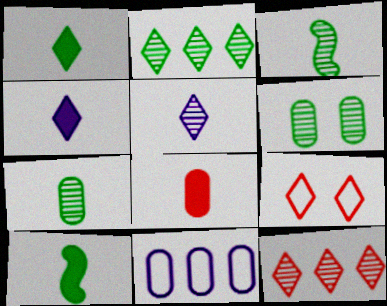[[2, 3, 6], 
[2, 4, 9], 
[4, 8, 10], 
[6, 8, 11]]